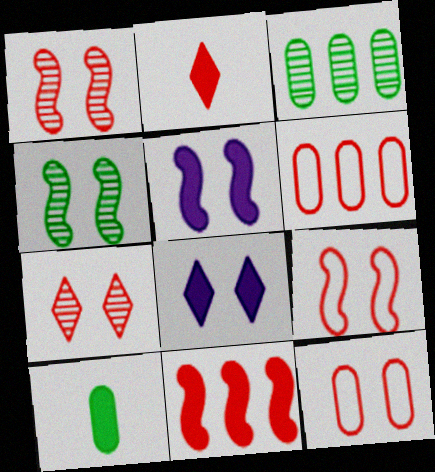[[1, 2, 6], 
[4, 5, 9], 
[4, 8, 12], 
[8, 10, 11]]